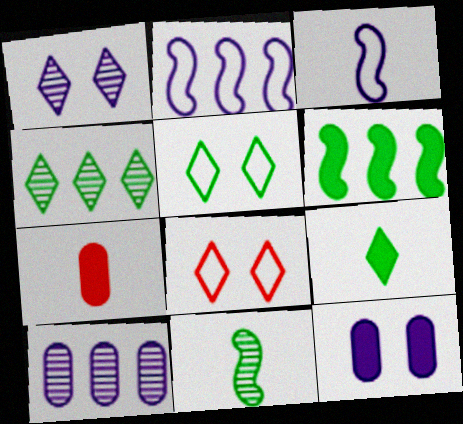[[4, 5, 9]]